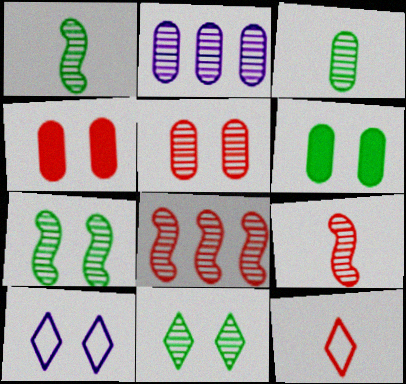[[2, 3, 5], 
[2, 9, 11], 
[4, 7, 10], 
[4, 8, 12]]